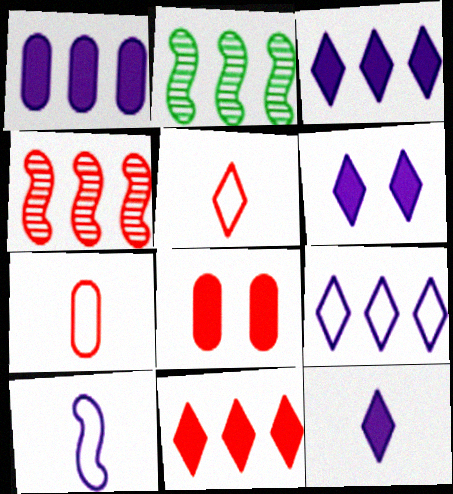[[2, 6, 7], 
[3, 6, 12], 
[4, 5, 8]]